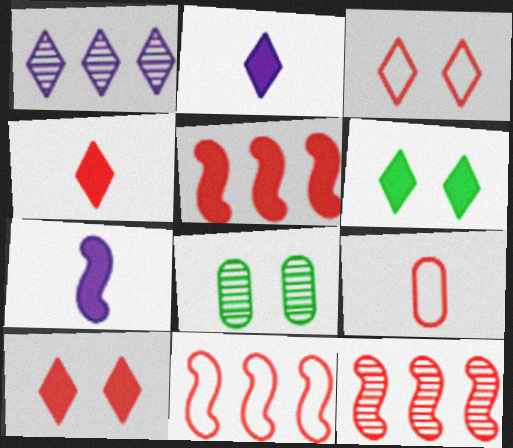[[2, 8, 11], 
[3, 9, 11], 
[5, 11, 12], 
[9, 10, 12]]